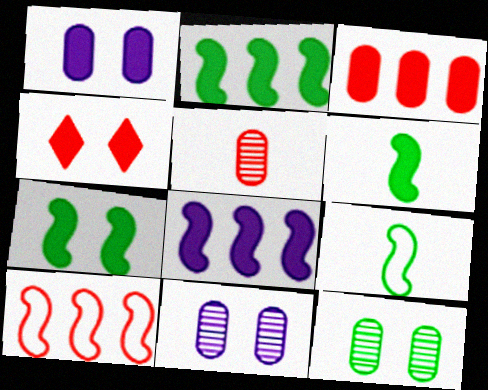[[1, 4, 7], 
[2, 6, 7], 
[4, 5, 10]]